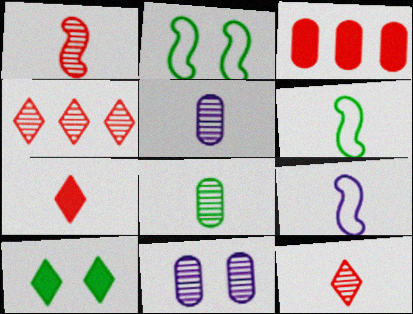[[5, 6, 7], 
[7, 8, 9]]